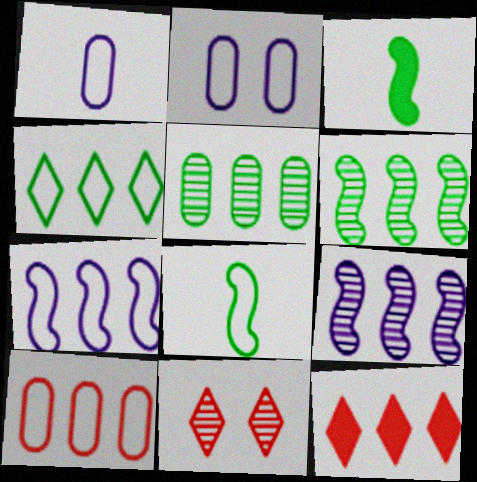[[4, 7, 10], 
[5, 7, 12]]